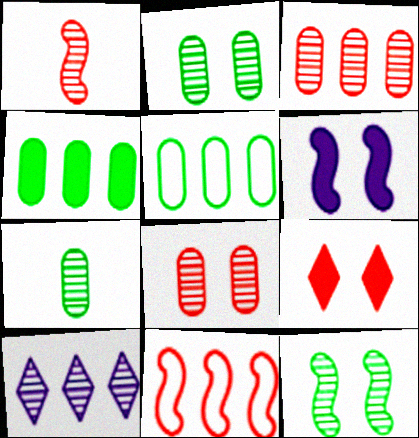[[1, 2, 10], 
[4, 10, 11]]